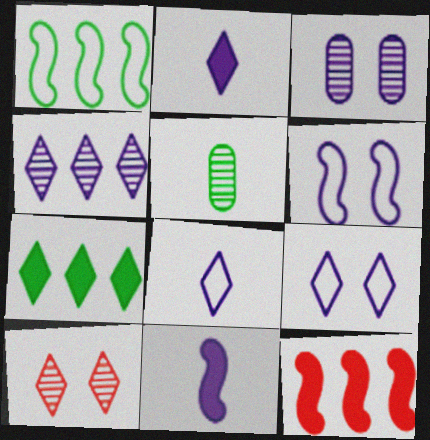[[2, 4, 9], 
[5, 9, 12], 
[7, 8, 10]]